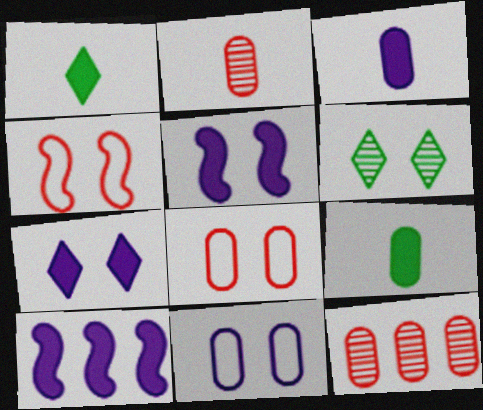[[3, 7, 10], 
[5, 6, 8], 
[9, 11, 12]]